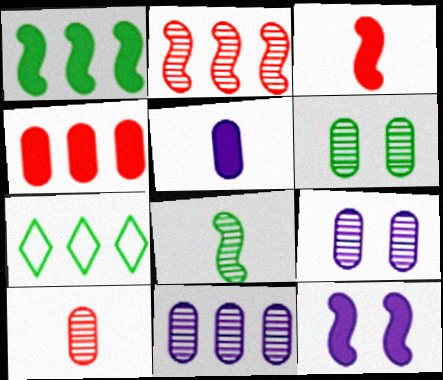[[1, 3, 12], 
[3, 7, 9], 
[6, 10, 11], 
[7, 10, 12]]